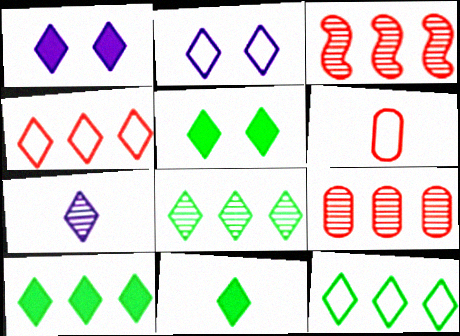[[4, 5, 7], 
[5, 10, 11], 
[8, 10, 12]]